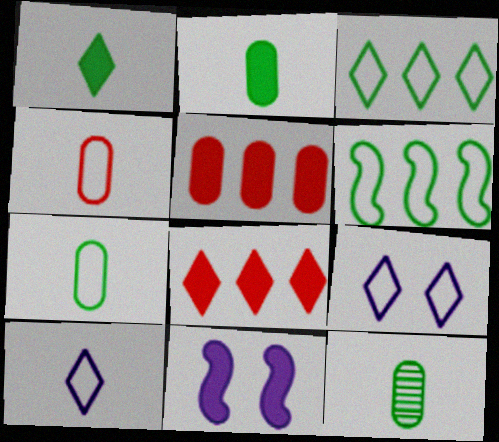[[1, 5, 11], 
[2, 7, 12], 
[2, 8, 11], 
[4, 6, 9]]